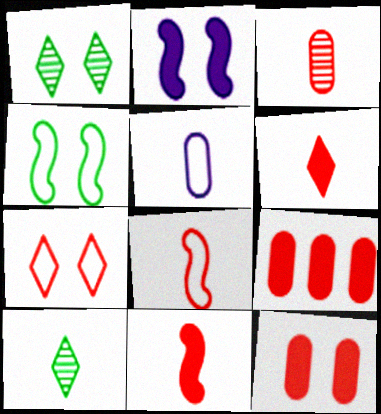[[3, 6, 8], 
[5, 10, 11]]